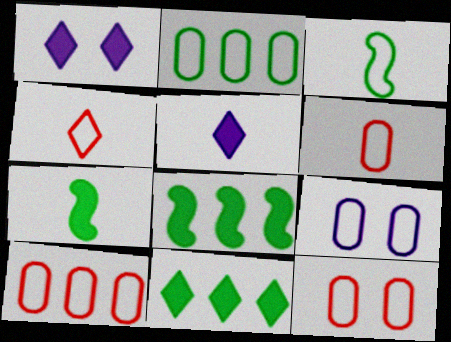[[2, 6, 9], 
[6, 10, 12]]